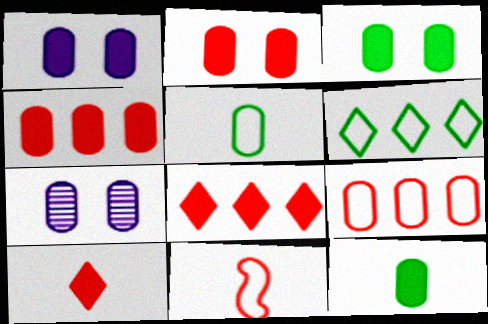[[1, 2, 3], 
[1, 4, 12], 
[4, 5, 7], 
[7, 9, 12]]